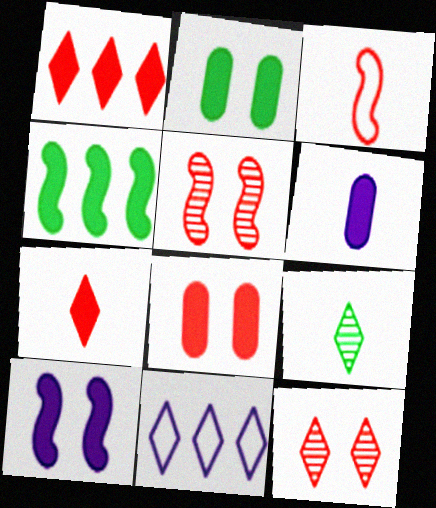[[3, 6, 9]]